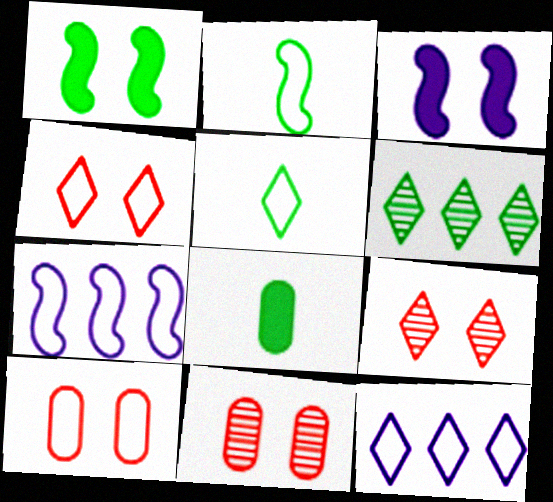[[2, 10, 12], 
[4, 5, 12], 
[5, 7, 10], 
[7, 8, 9]]